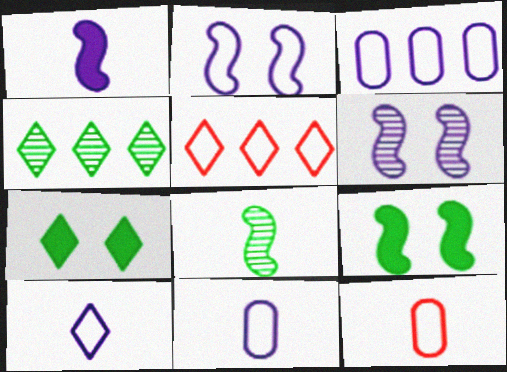[[2, 3, 10]]